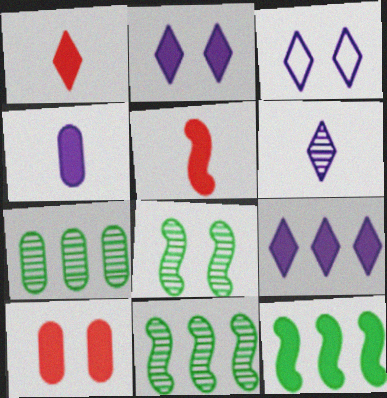[[3, 5, 7], 
[3, 6, 9], 
[3, 8, 10]]